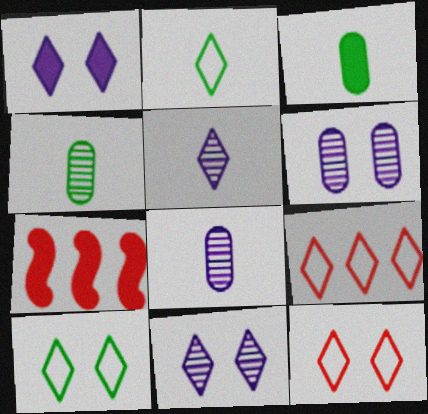[[1, 3, 7], 
[2, 6, 7], 
[7, 8, 10]]